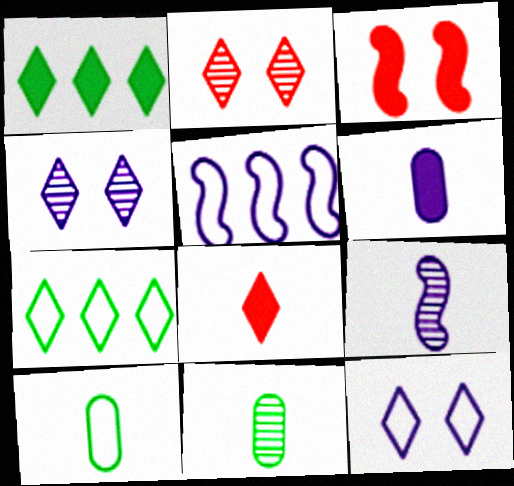[[1, 3, 6], 
[4, 5, 6], 
[4, 7, 8], 
[8, 9, 10]]